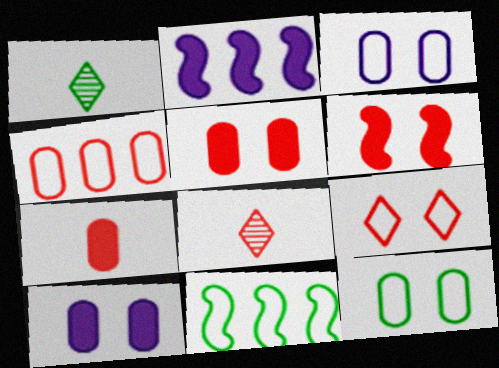[[2, 8, 12], 
[4, 6, 8], 
[8, 10, 11]]